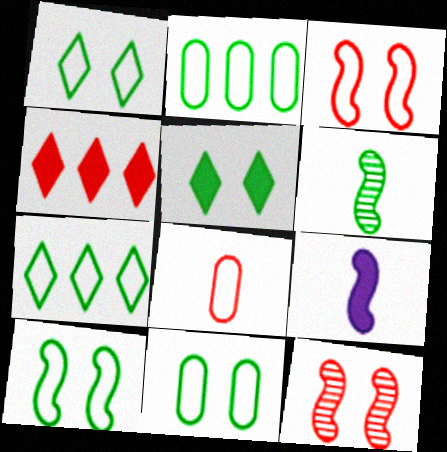[[1, 10, 11], 
[2, 5, 6], 
[4, 8, 12]]